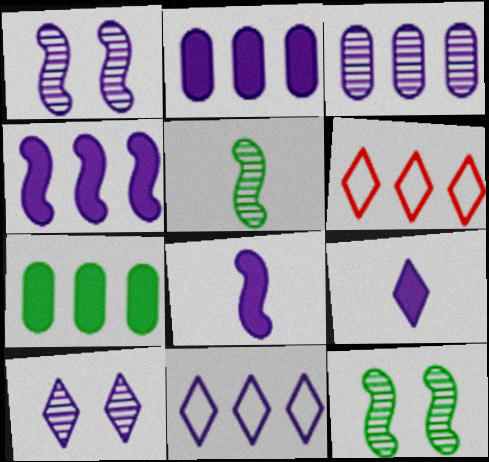[[3, 4, 11], 
[9, 10, 11]]